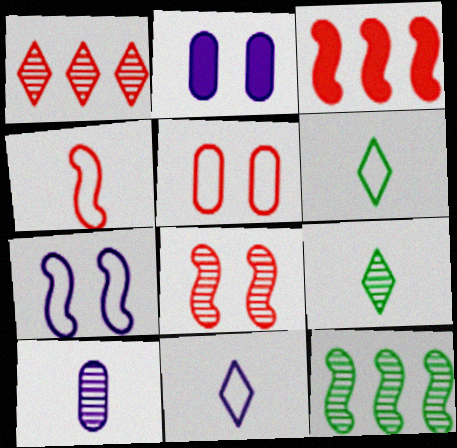[[3, 4, 8]]